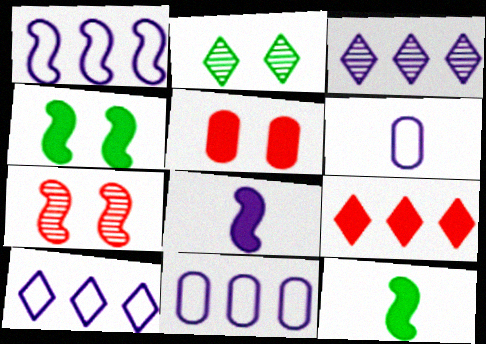[[1, 7, 12], 
[1, 10, 11]]